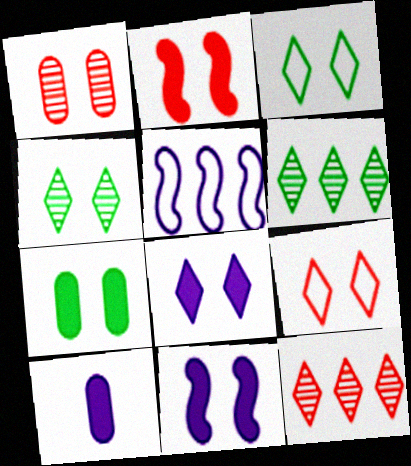[[1, 2, 9], 
[1, 3, 11], 
[2, 7, 8], 
[4, 8, 9]]